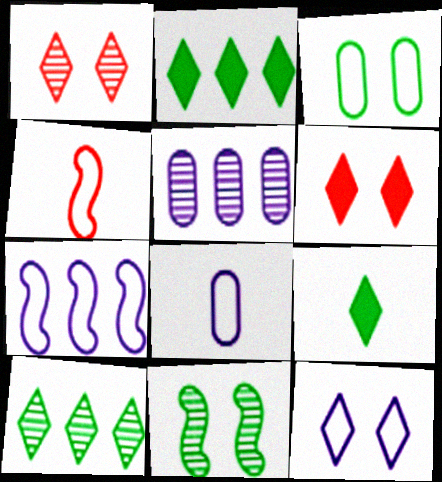[[7, 8, 12]]